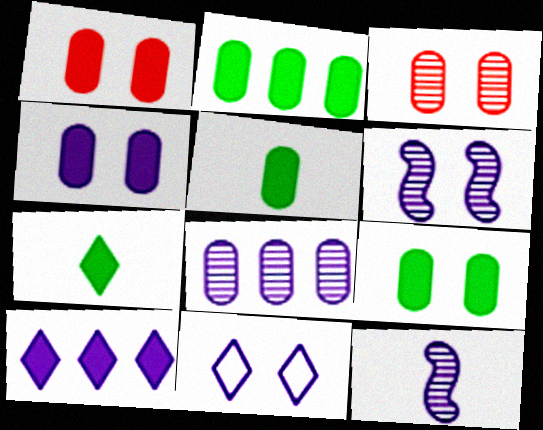[[1, 4, 9], 
[2, 5, 9], 
[4, 6, 11]]